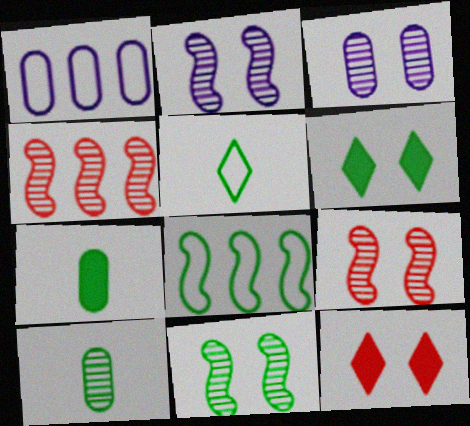[[2, 9, 11], 
[6, 8, 10]]